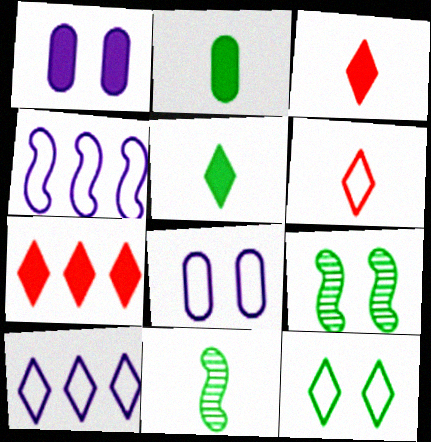[[6, 10, 12], 
[7, 8, 11]]